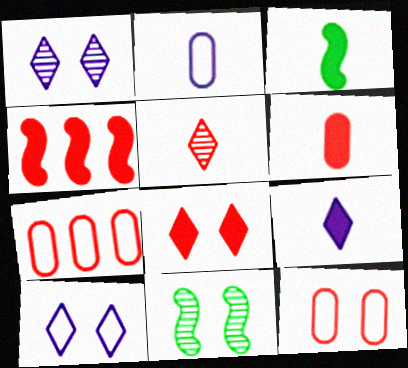[[1, 3, 7], 
[2, 3, 5], 
[3, 6, 9], 
[4, 5, 12], 
[4, 6, 8], 
[7, 9, 11]]